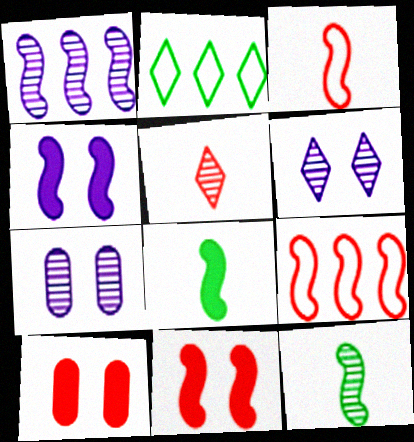[[4, 9, 12], 
[5, 9, 10]]